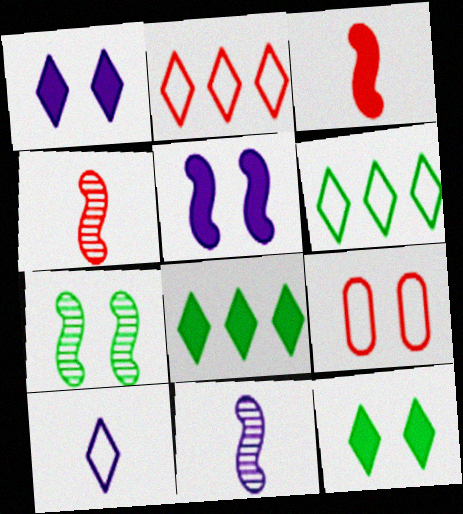[[1, 7, 9], 
[8, 9, 11]]